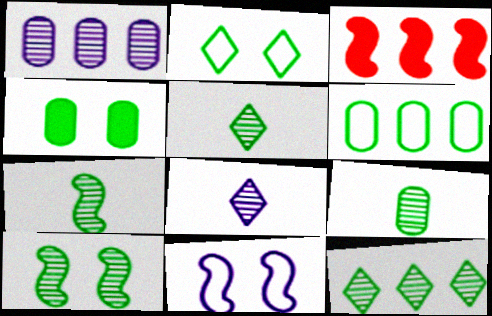[[2, 4, 10], 
[3, 7, 11], 
[4, 6, 9], 
[5, 7, 9], 
[9, 10, 12]]